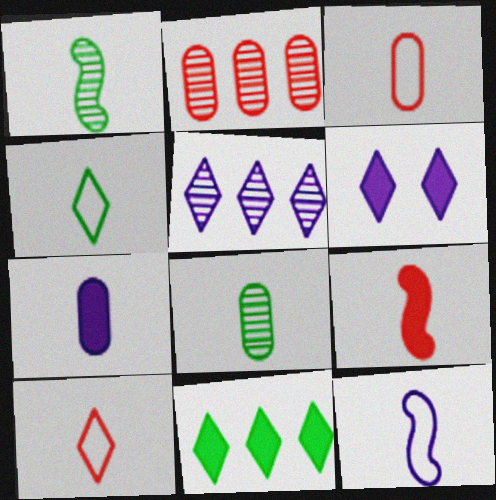[[1, 7, 10], 
[1, 9, 12], 
[3, 4, 12], 
[3, 7, 8]]